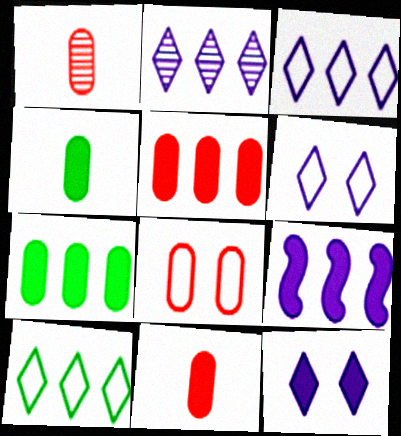[[1, 5, 8]]